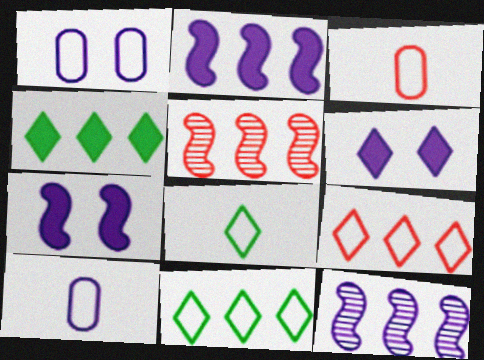[[6, 10, 12]]